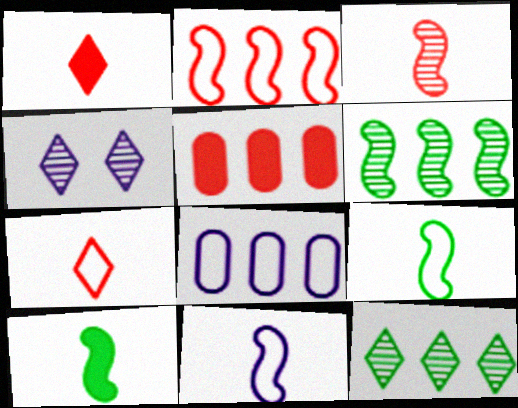[[3, 10, 11], 
[4, 5, 9]]